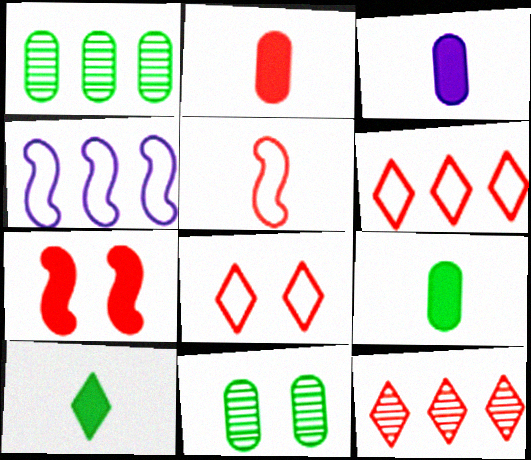[[2, 3, 9]]